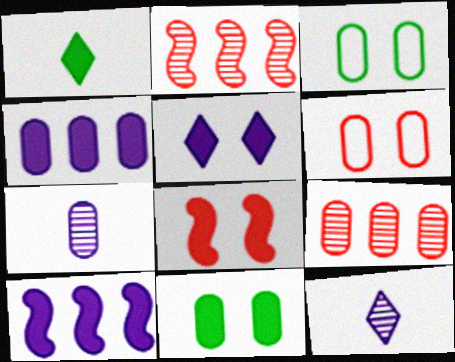[[1, 4, 8], 
[5, 8, 11]]